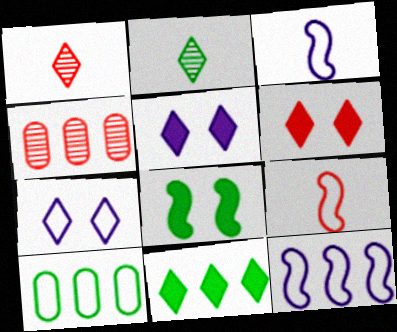[[1, 7, 11], 
[2, 8, 10], 
[4, 6, 9], 
[4, 11, 12], 
[7, 9, 10]]